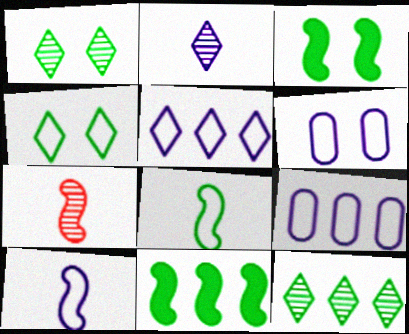[[5, 6, 10]]